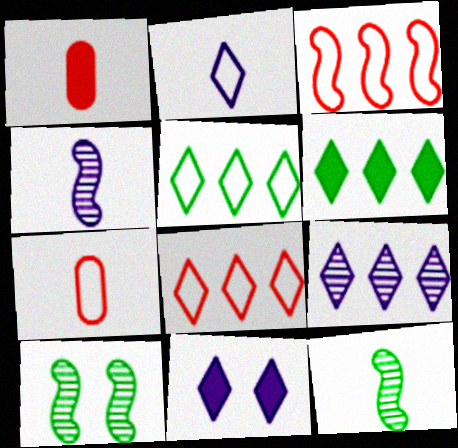[[1, 2, 12], 
[2, 9, 11], 
[6, 8, 9]]